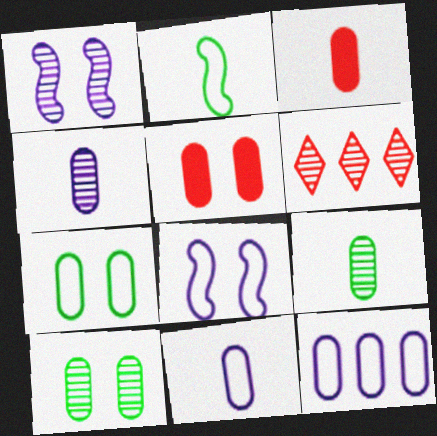[[1, 6, 9], 
[3, 9, 11], 
[3, 10, 12], 
[5, 9, 12]]